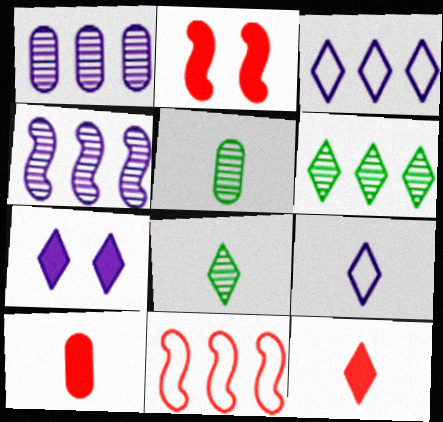[[2, 3, 5], 
[5, 7, 11], 
[8, 9, 12]]